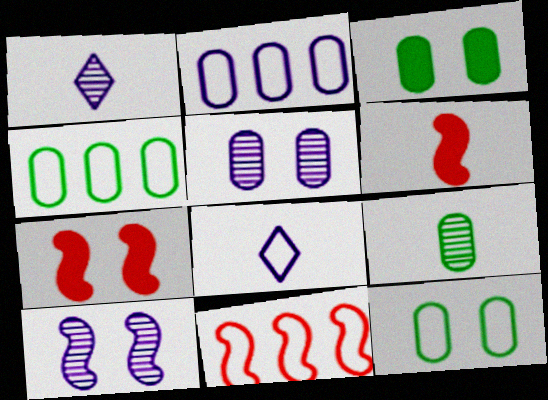[[1, 3, 11], 
[1, 4, 7], 
[3, 4, 9], 
[6, 8, 9], 
[8, 11, 12]]